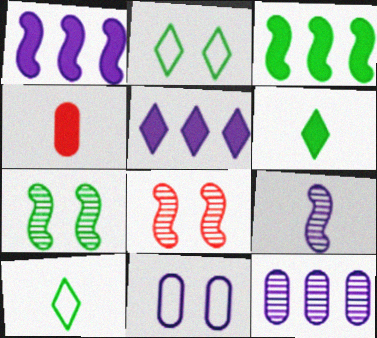[[4, 9, 10], 
[5, 9, 11]]